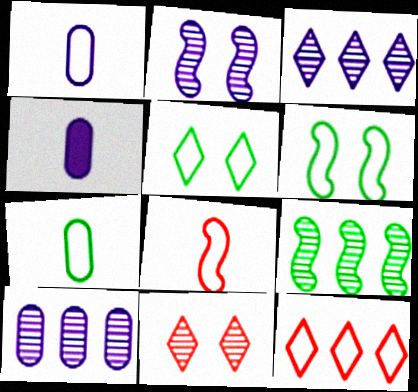[[1, 6, 12]]